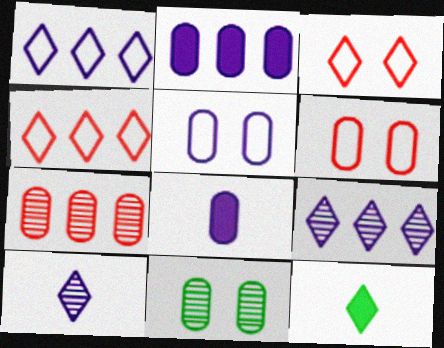[[3, 9, 12]]